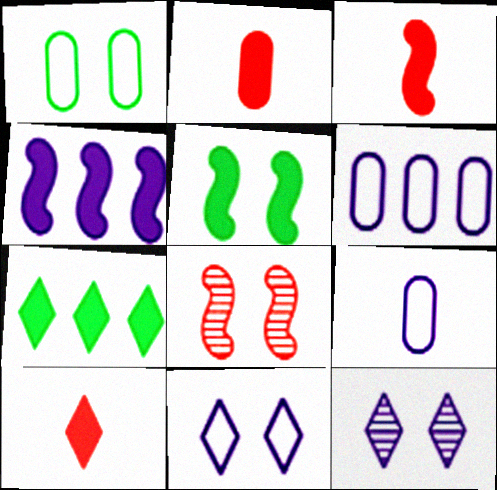[[2, 3, 10], 
[3, 4, 5], 
[4, 9, 12], 
[7, 8, 9]]